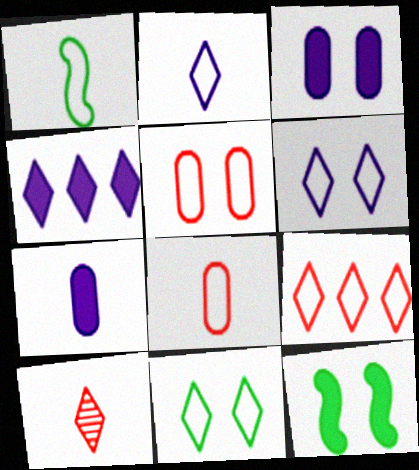[[1, 2, 8], 
[1, 7, 10], 
[2, 9, 11], 
[4, 10, 11]]